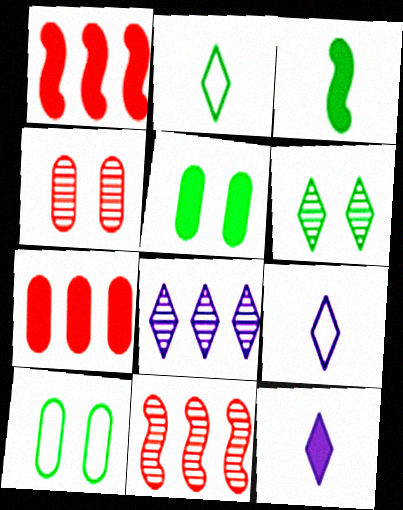[[1, 5, 12], 
[5, 9, 11], 
[10, 11, 12]]